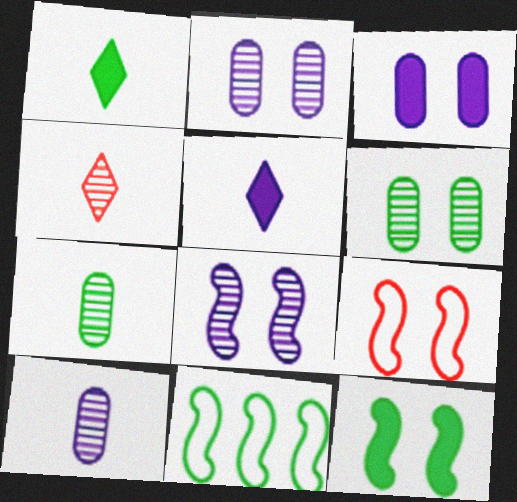[[1, 6, 11], 
[3, 4, 11], 
[8, 9, 12]]